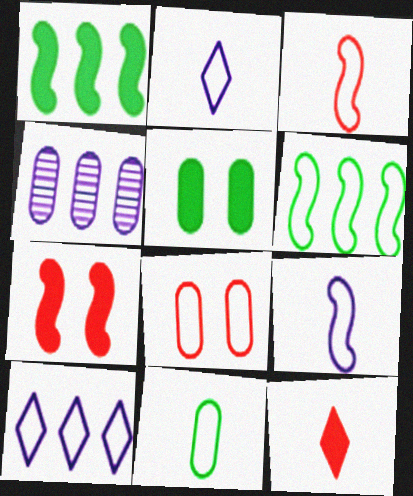[[2, 3, 11], 
[2, 6, 8]]